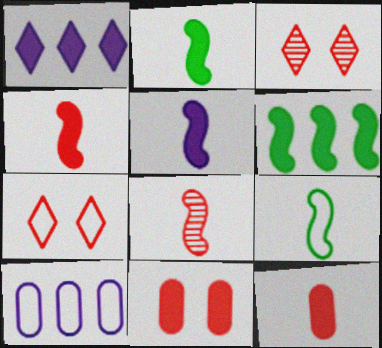[[1, 2, 11], 
[2, 3, 10], 
[2, 4, 5], 
[5, 8, 9], 
[7, 9, 10]]